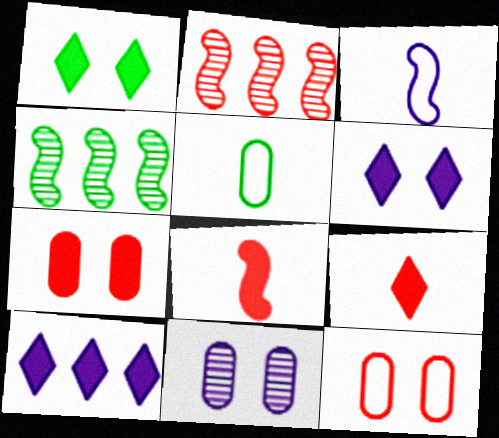[[1, 4, 5], 
[1, 9, 10], 
[2, 5, 6], 
[2, 9, 12], 
[3, 10, 11]]